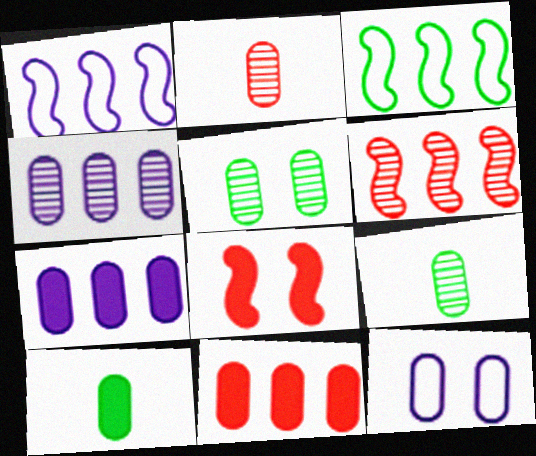[[2, 4, 5], 
[9, 11, 12]]